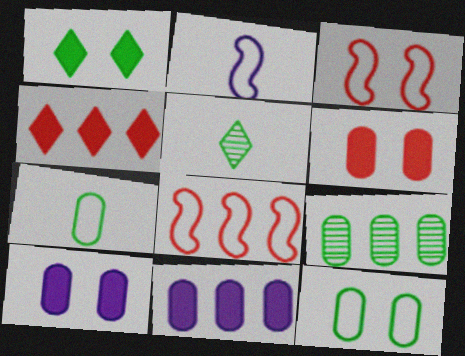[[3, 5, 11], 
[5, 8, 10]]